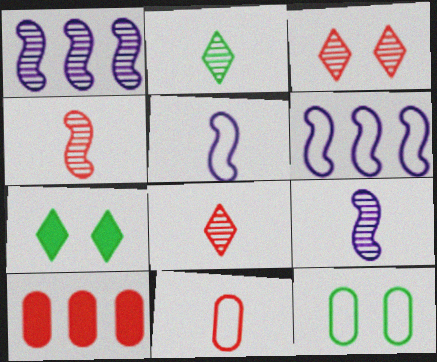[[1, 7, 11]]